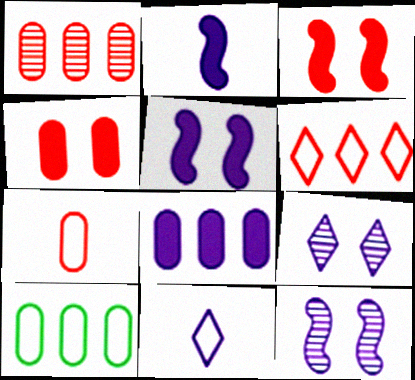[[1, 4, 7], 
[1, 8, 10], 
[8, 11, 12]]